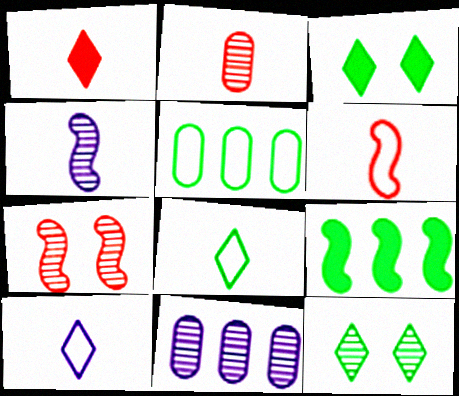[[1, 2, 6], 
[3, 6, 11]]